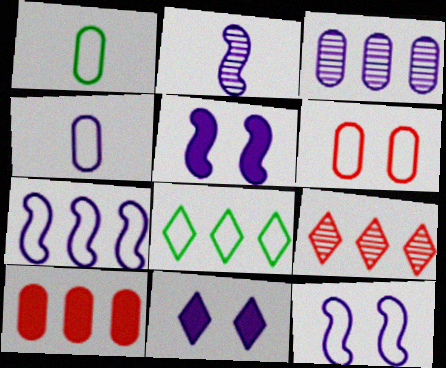[[1, 5, 9], 
[2, 5, 7]]